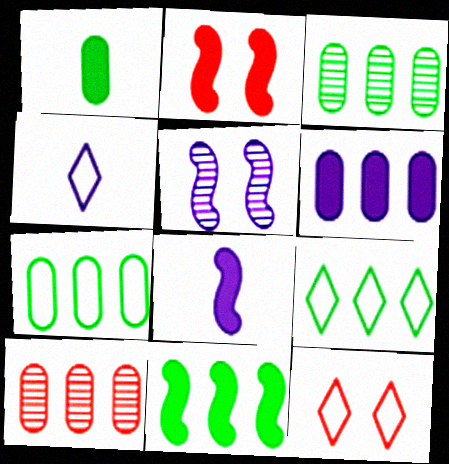[[2, 3, 4], 
[2, 8, 11], 
[3, 8, 12], 
[3, 9, 11], 
[4, 5, 6], 
[4, 9, 12], 
[6, 7, 10]]